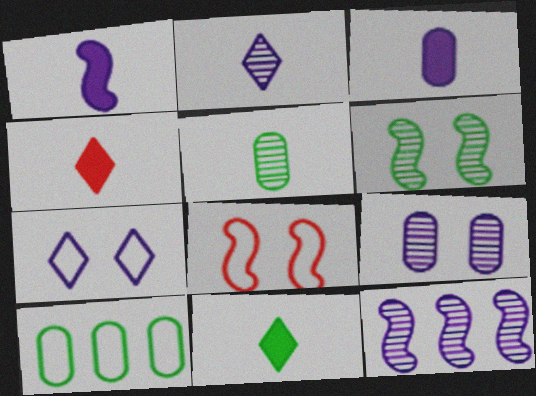[[2, 9, 12], 
[3, 7, 12], 
[6, 10, 11]]